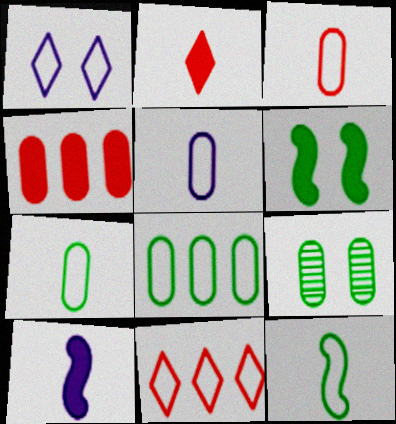[[3, 5, 7], 
[4, 5, 9], 
[9, 10, 11]]